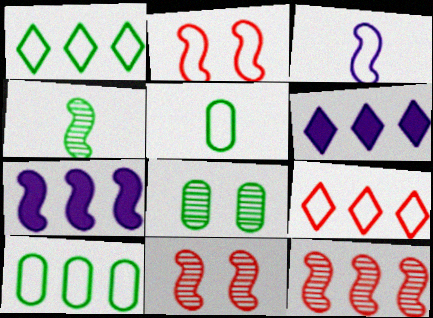[[2, 4, 7], 
[5, 6, 11], 
[6, 10, 12]]